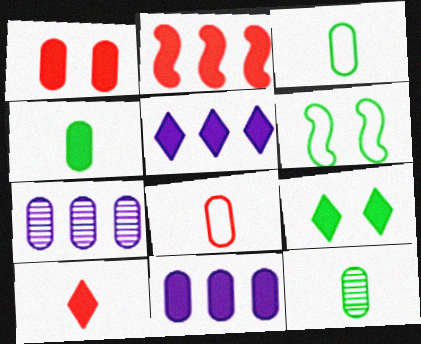[[1, 2, 10], 
[1, 3, 7], 
[1, 4, 11], 
[3, 4, 12], 
[5, 9, 10], 
[6, 7, 10]]